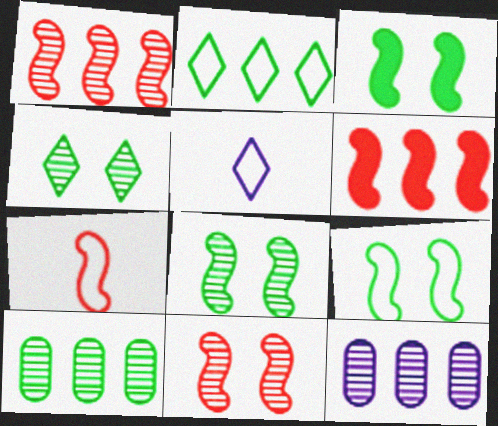[[2, 6, 12], 
[3, 8, 9], 
[6, 7, 11]]